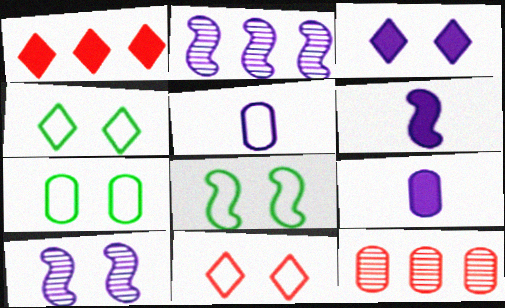[[2, 3, 5], 
[4, 6, 12], 
[4, 7, 8], 
[7, 9, 12]]